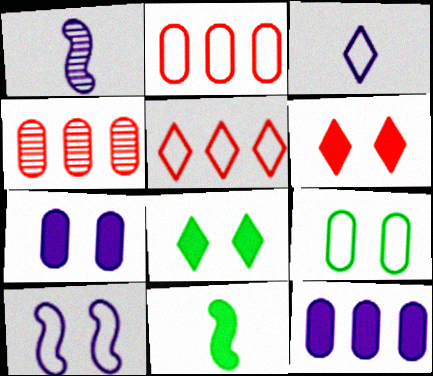[[1, 2, 8], 
[6, 11, 12]]